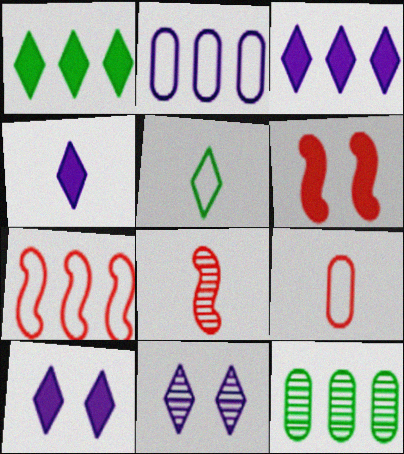[[3, 4, 10], 
[3, 7, 12], 
[6, 7, 8], 
[8, 11, 12]]